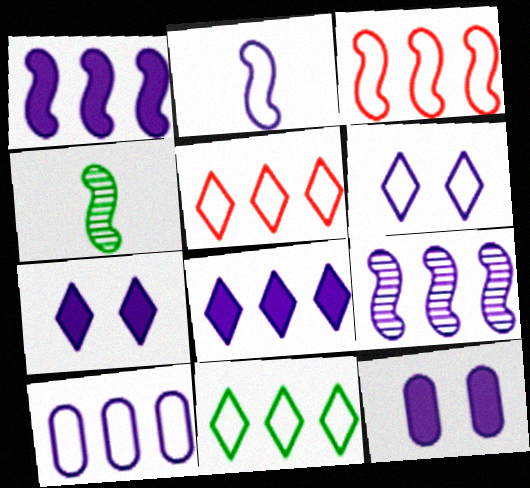[[2, 6, 10], 
[3, 10, 11], 
[4, 5, 12], 
[8, 9, 10]]